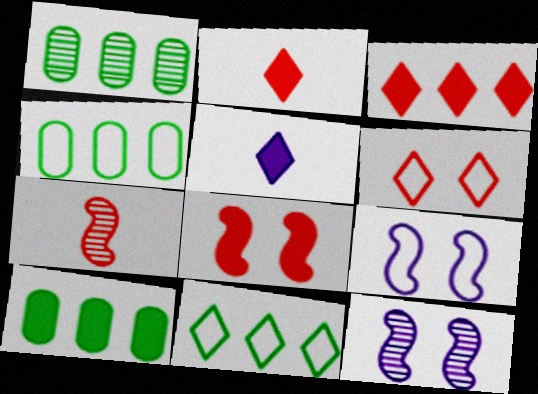[[1, 2, 9], 
[1, 4, 10], 
[2, 4, 12], 
[5, 8, 10]]